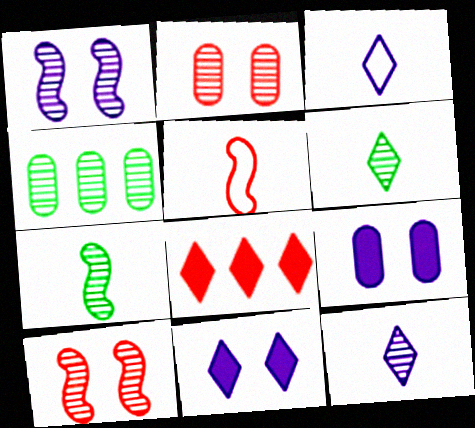[[2, 5, 8], 
[4, 5, 11], 
[4, 10, 12]]